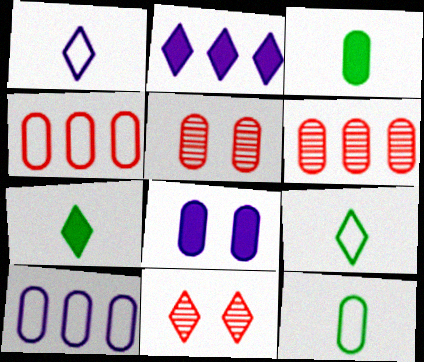[[2, 9, 11], 
[3, 5, 10], 
[6, 8, 12]]